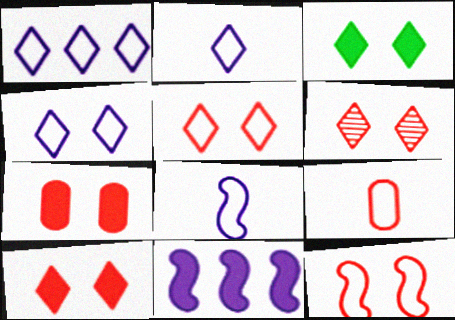[[1, 2, 4], 
[3, 4, 6], 
[5, 6, 10], 
[6, 7, 12]]